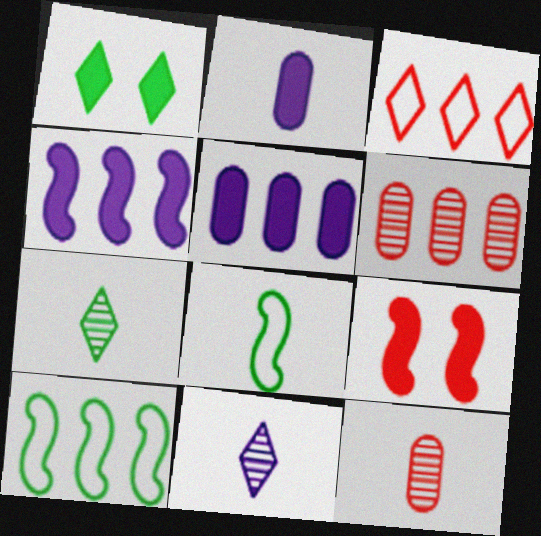[[1, 3, 11], 
[3, 9, 12]]